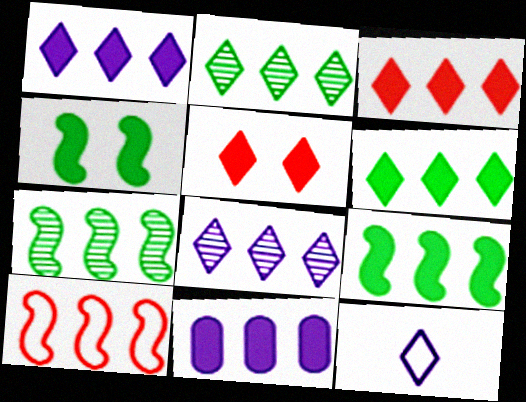[[1, 3, 6], 
[2, 5, 12], 
[2, 10, 11], 
[3, 9, 11]]